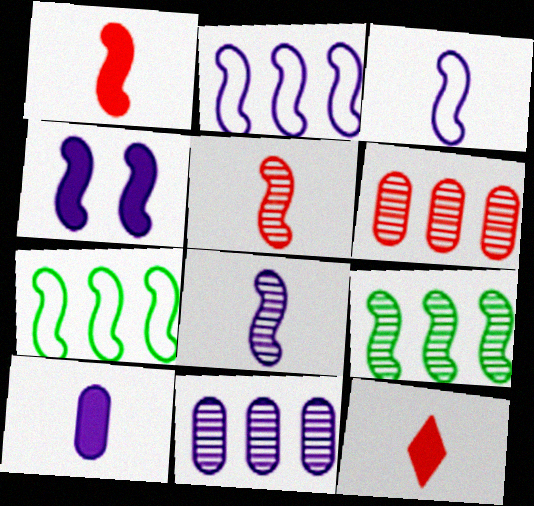[[2, 4, 8], 
[4, 5, 7]]